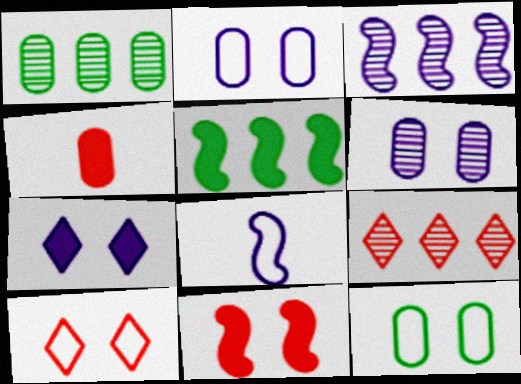[[1, 2, 4], 
[1, 3, 9], 
[4, 5, 7]]